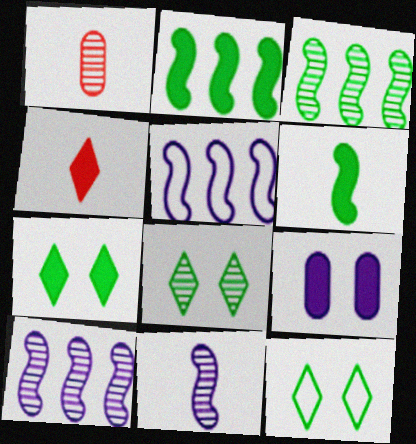[[1, 5, 7], 
[1, 8, 10], 
[2, 4, 9], 
[7, 8, 12]]